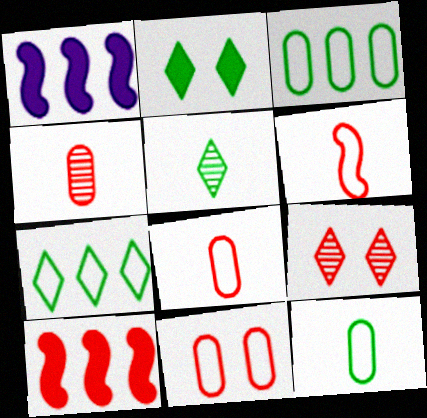[[1, 5, 11], 
[1, 9, 12], 
[2, 5, 7], 
[8, 9, 10]]